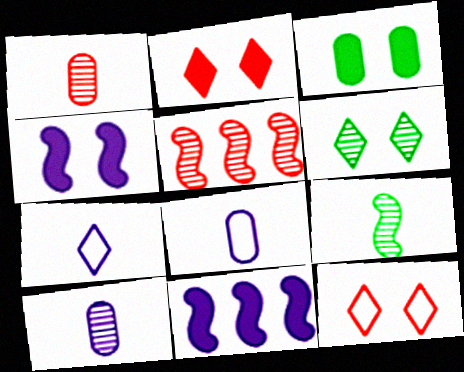[[2, 3, 4], 
[3, 5, 7], 
[5, 6, 10]]